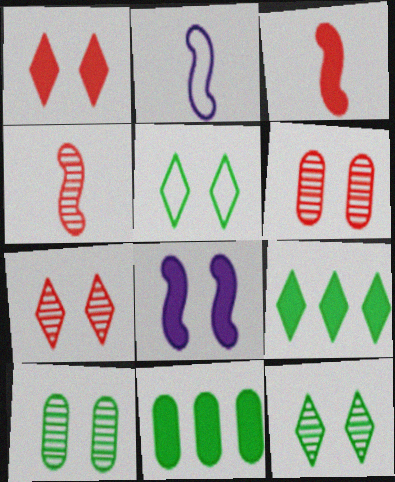[[2, 6, 9], 
[2, 7, 11], 
[5, 6, 8]]